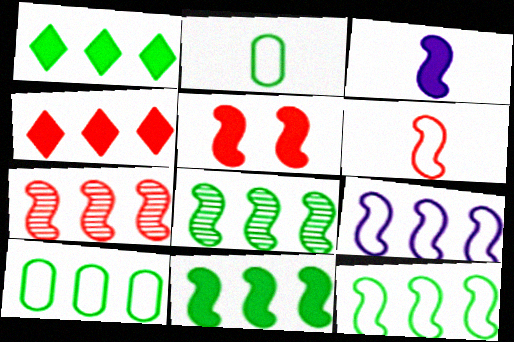[[1, 8, 10], 
[3, 5, 11], 
[5, 6, 7], 
[7, 9, 11], 
[8, 11, 12]]